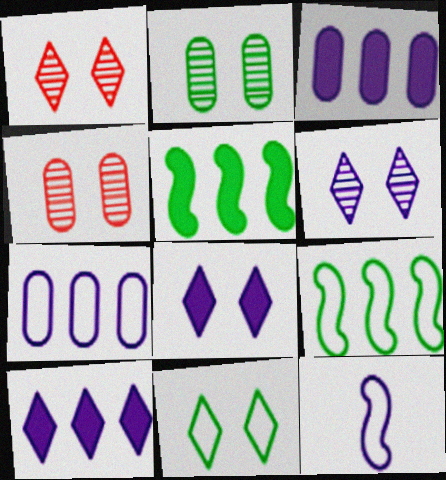[[1, 8, 11], 
[3, 6, 12]]